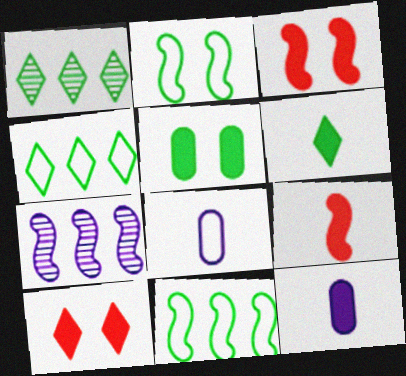[[1, 3, 8], 
[2, 7, 9], 
[6, 9, 12]]